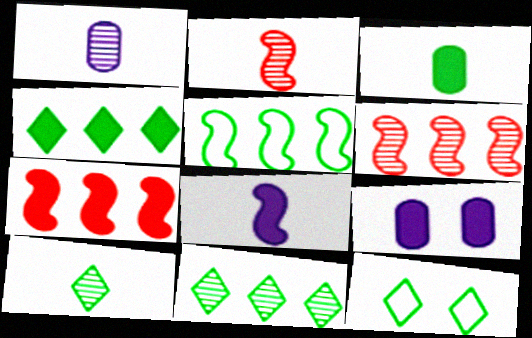[[1, 2, 10], 
[1, 7, 12], 
[4, 10, 12]]